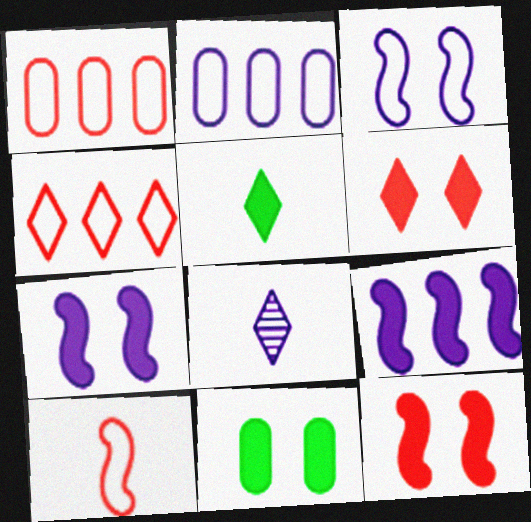[[2, 7, 8], 
[6, 7, 11]]